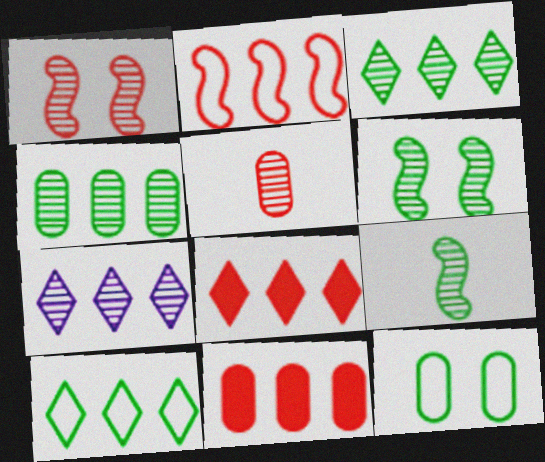[[5, 6, 7], 
[7, 8, 10]]